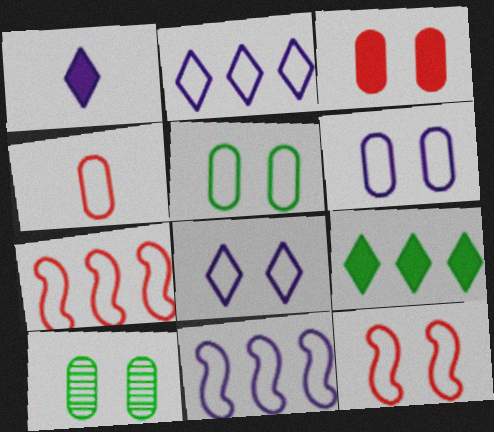[[1, 7, 10], 
[3, 6, 10], 
[5, 8, 12]]